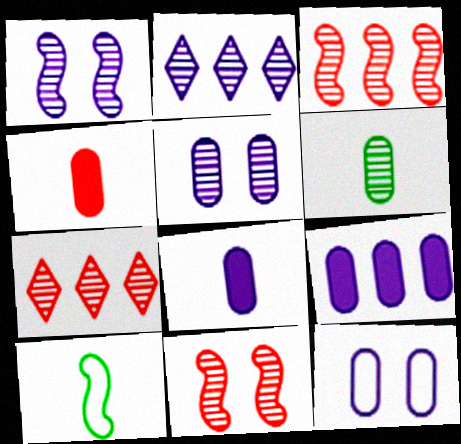[[1, 6, 7], 
[2, 6, 11]]